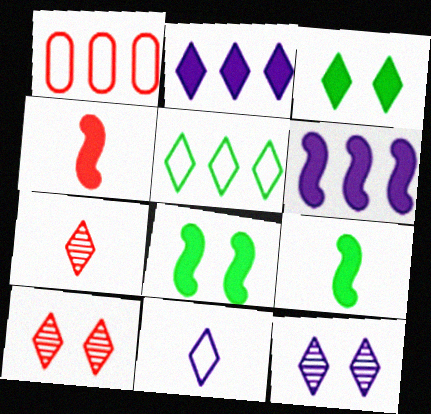[[1, 4, 10], 
[1, 9, 12], 
[2, 11, 12], 
[4, 6, 8]]